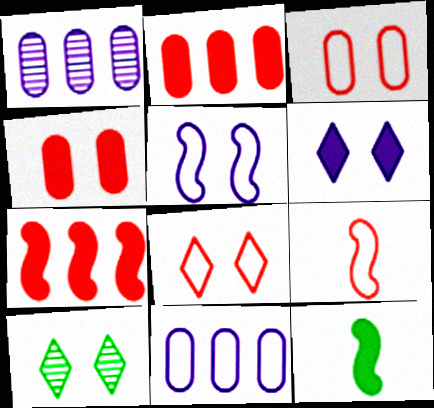[[1, 8, 12], 
[2, 6, 12], 
[4, 5, 10], 
[6, 8, 10]]